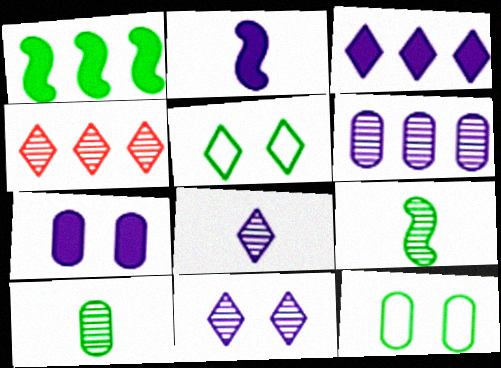[[1, 5, 10], 
[2, 3, 7], 
[2, 4, 12]]